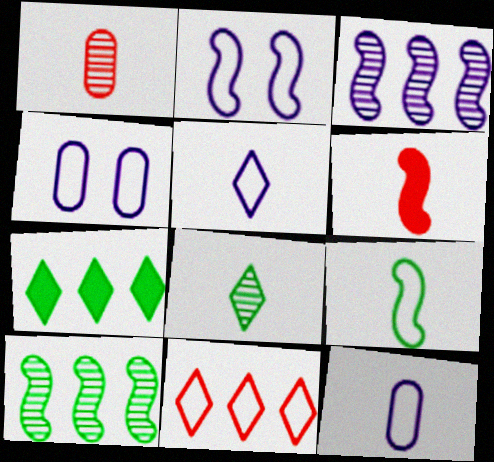[[1, 2, 7], 
[2, 6, 10], 
[4, 9, 11], 
[6, 8, 12]]